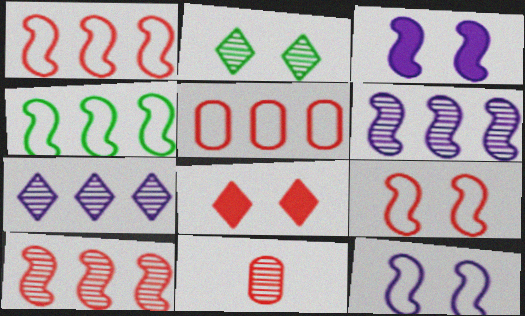[[1, 8, 11], 
[2, 6, 11]]